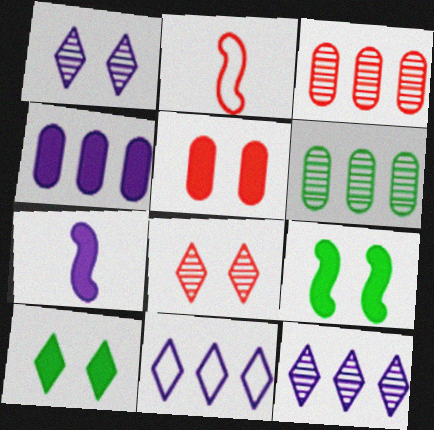[]